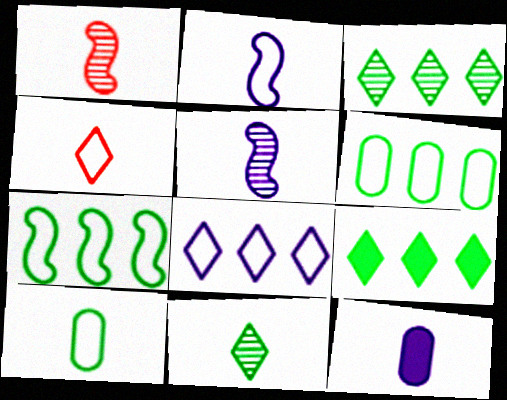[[2, 4, 10]]